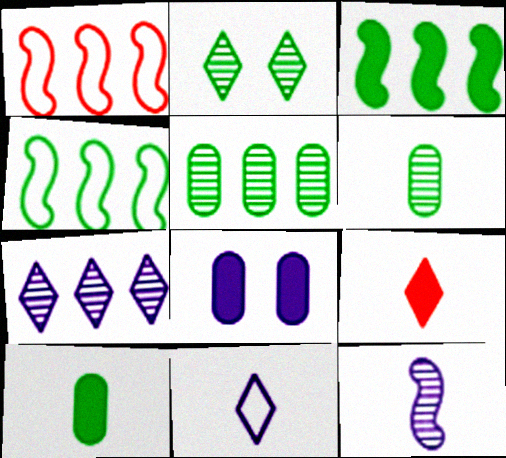[[2, 4, 10], 
[3, 8, 9]]